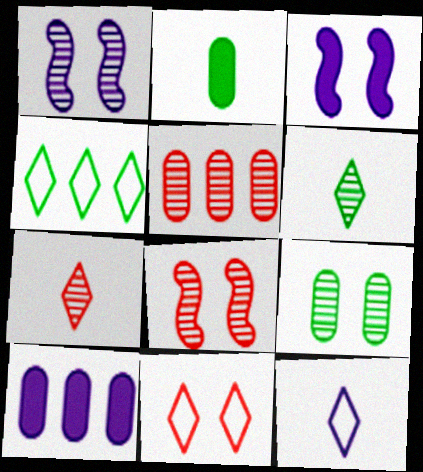[[1, 5, 6], 
[1, 10, 12], 
[3, 9, 11], 
[4, 11, 12], 
[5, 7, 8]]